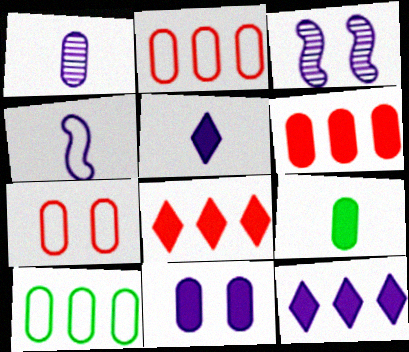[[1, 4, 5], 
[6, 9, 11]]